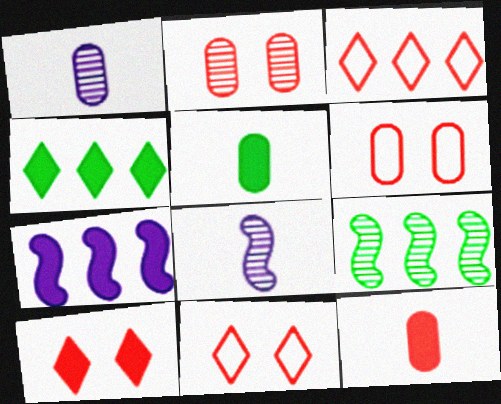[[4, 6, 8], 
[5, 7, 10]]